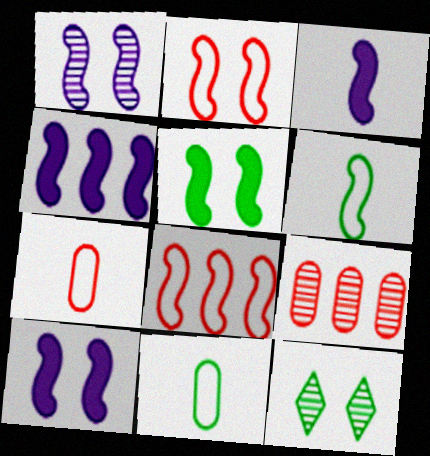[[1, 2, 5], 
[3, 4, 10], 
[4, 7, 12]]